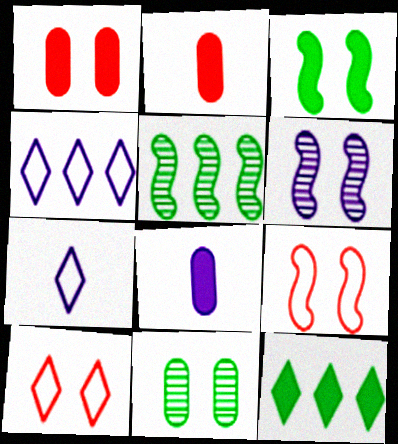[[1, 5, 7], 
[3, 6, 9], 
[4, 6, 8], 
[5, 8, 10]]